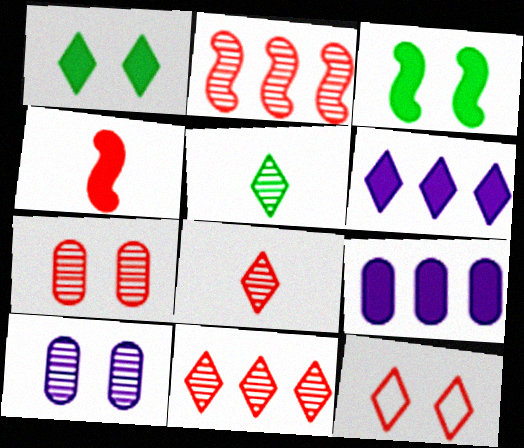[[1, 4, 9], 
[2, 5, 10], 
[2, 7, 8], 
[3, 10, 12], 
[5, 6, 12]]